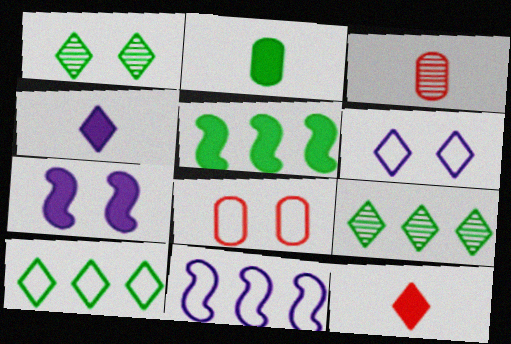[[1, 7, 8], 
[3, 5, 6], 
[3, 7, 10], 
[6, 9, 12]]